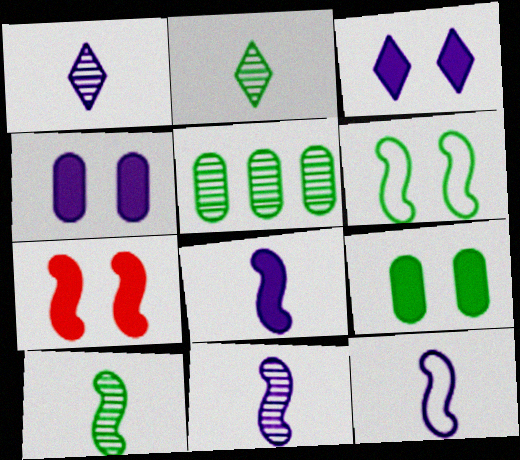[[3, 7, 9], 
[8, 11, 12]]